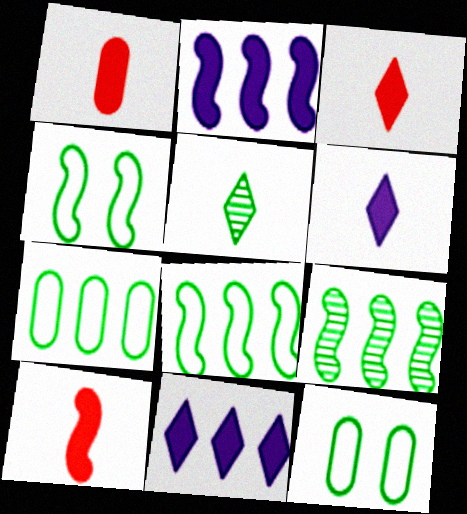[[1, 3, 10]]